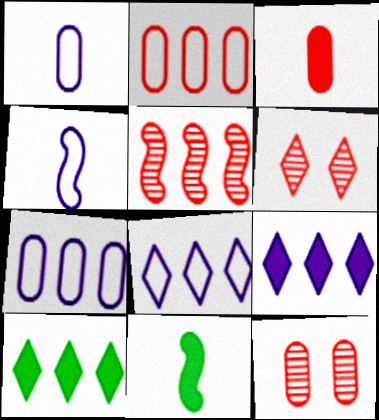[[2, 3, 12], 
[4, 10, 12], 
[5, 7, 10], 
[6, 7, 11], 
[8, 11, 12]]